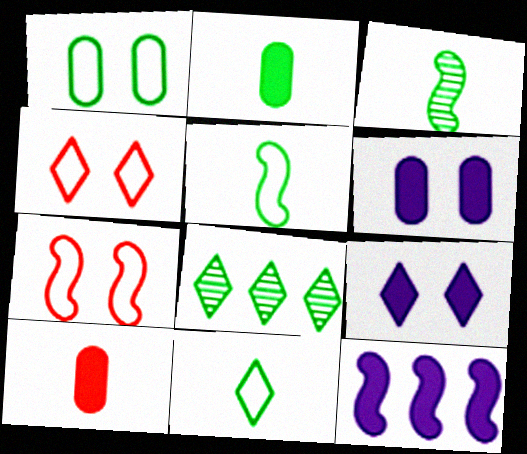[[2, 3, 11], 
[3, 7, 12]]